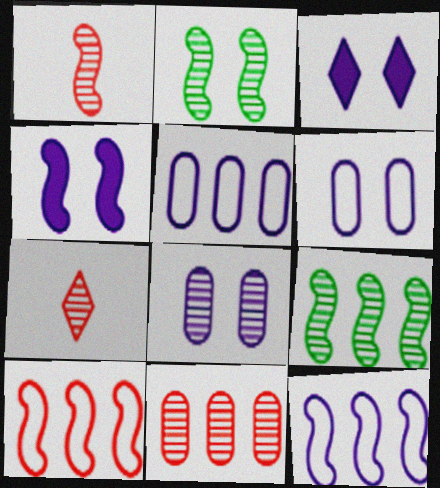[[7, 8, 9]]